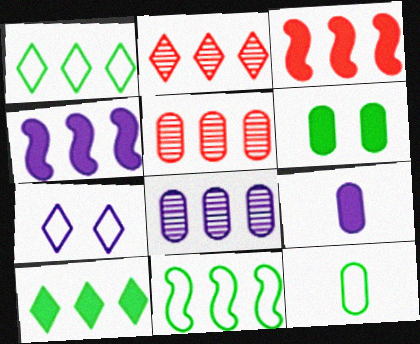[[1, 3, 8], 
[1, 4, 5]]